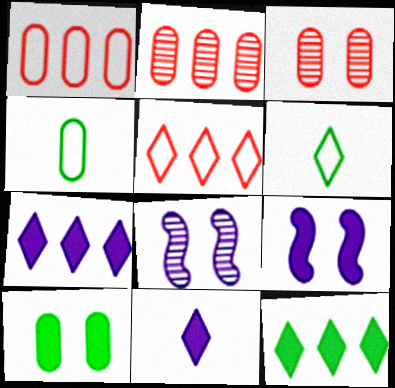[[2, 6, 9]]